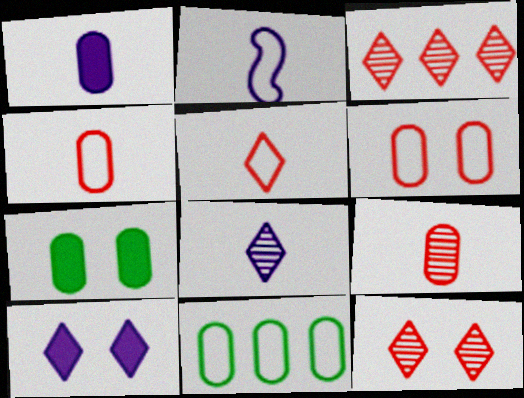[[1, 2, 8], 
[2, 3, 7]]